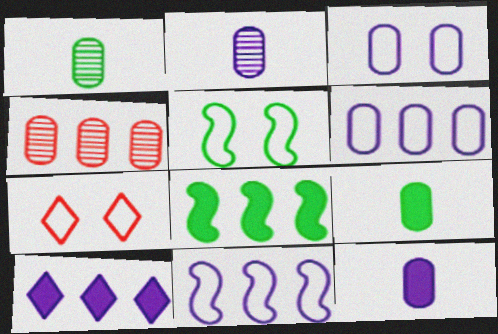[[2, 7, 8], 
[3, 4, 9], 
[3, 5, 7]]